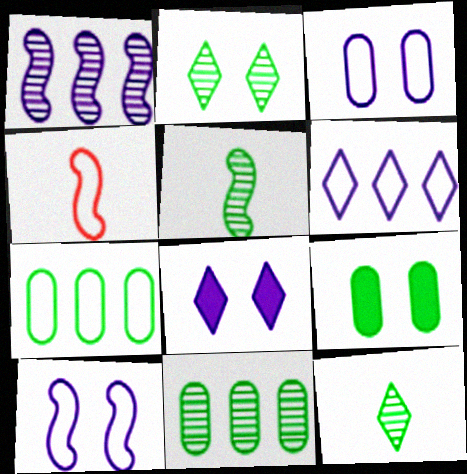[[2, 5, 11], 
[4, 8, 11]]